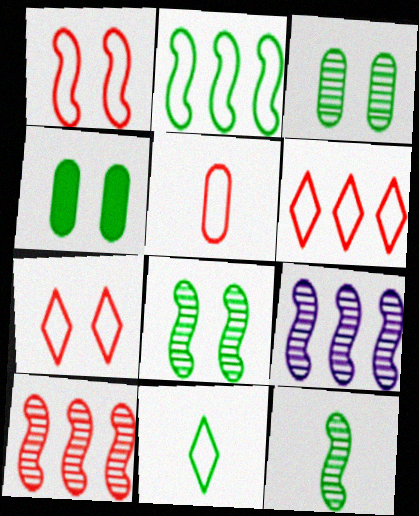[[1, 5, 6]]